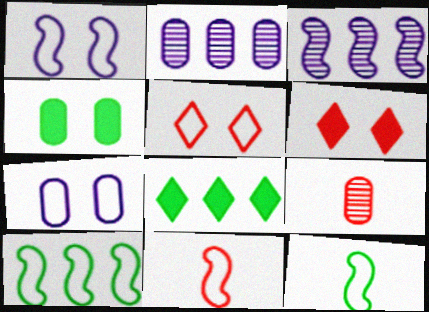[[1, 8, 9], 
[1, 10, 11], 
[2, 6, 12]]